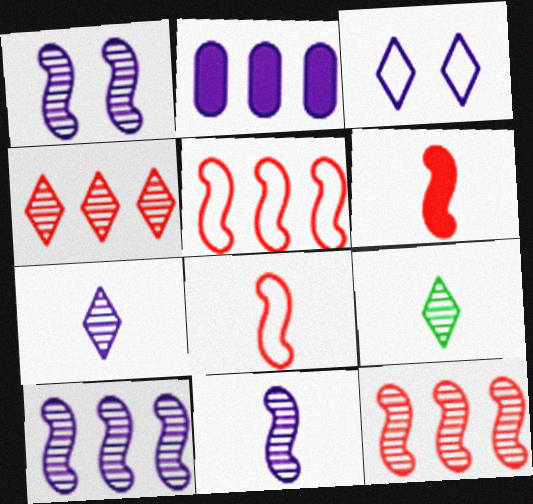[[1, 10, 11], 
[2, 3, 11]]